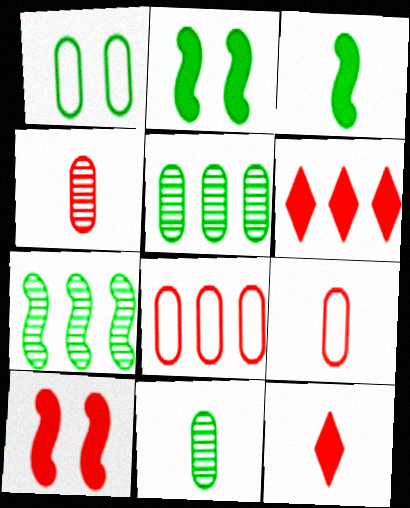[]